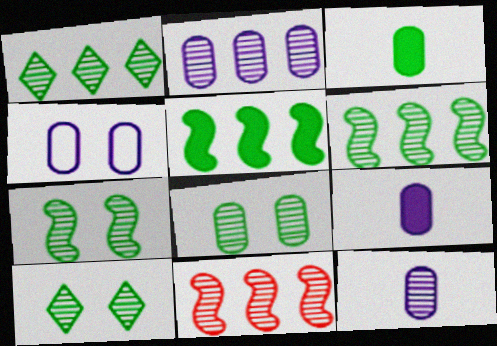[[1, 2, 11], 
[2, 4, 9], 
[7, 8, 10], 
[10, 11, 12]]